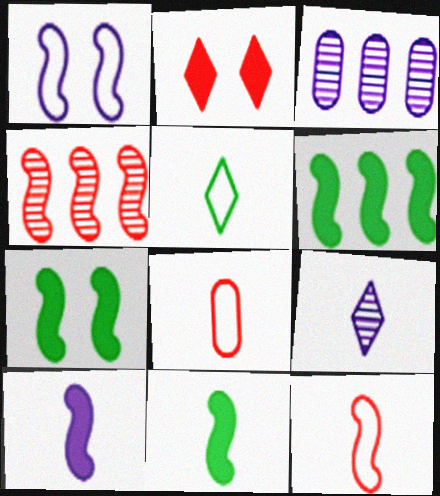[[1, 4, 11], 
[2, 4, 8], 
[6, 7, 11], 
[8, 9, 11]]